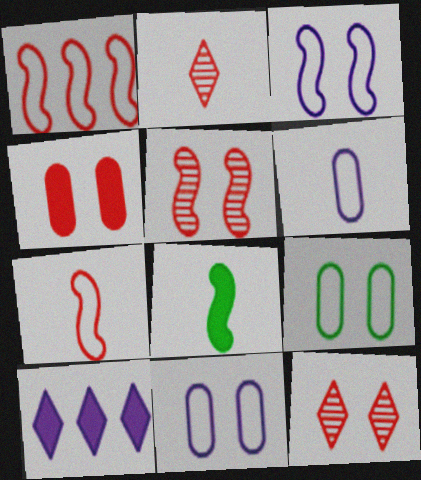[[1, 2, 4], 
[2, 6, 8], 
[4, 8, 10]]